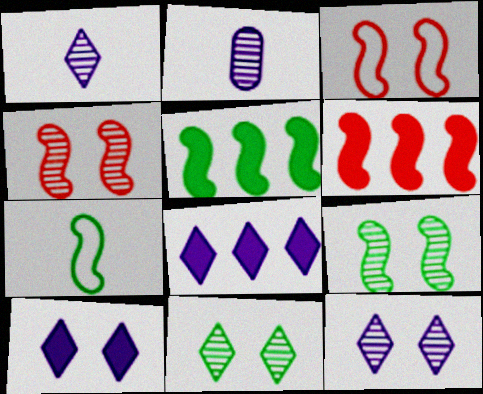[[5, 7, 9]]